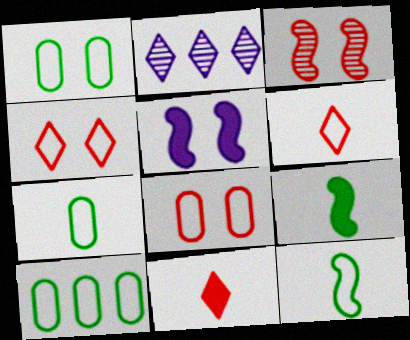[[1, 7, 10], 
[2, 8, 9]]